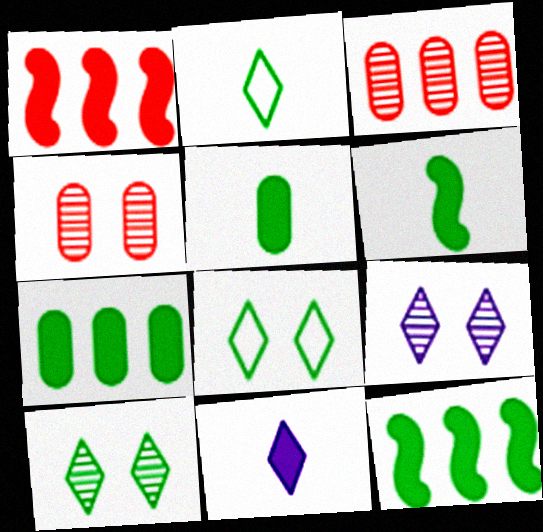[]